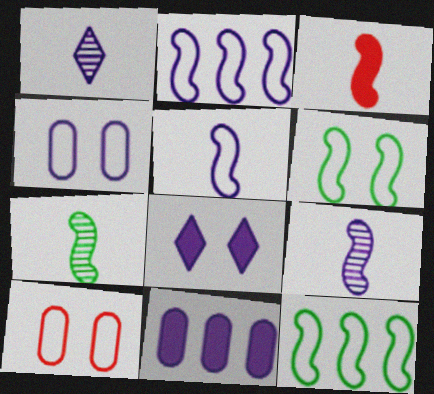[[3, 5, 7]]